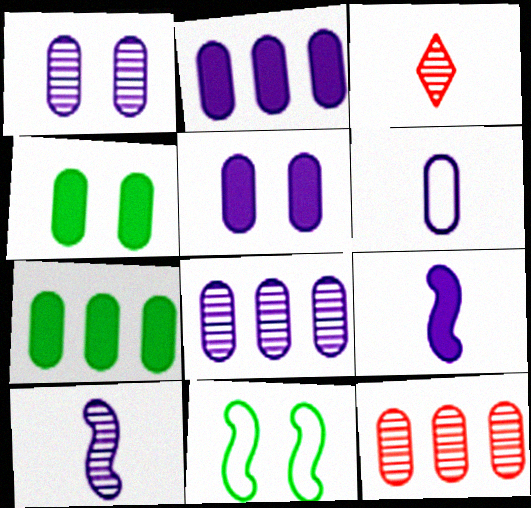[[1, 2, 6], 
[2, 3, 11], 
[4, 6, 12], 
[5, 6, 8]]